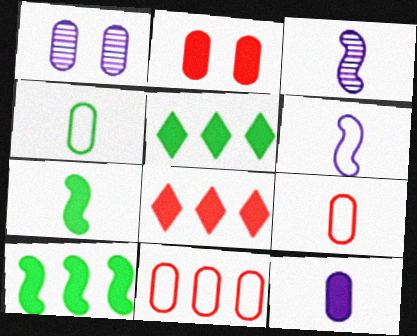[]